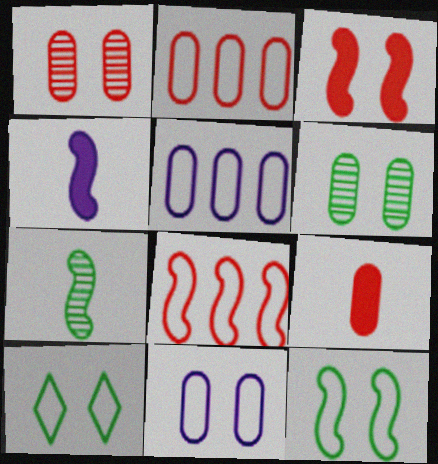[[1, 2, 9], 
[5, 6, 9]]